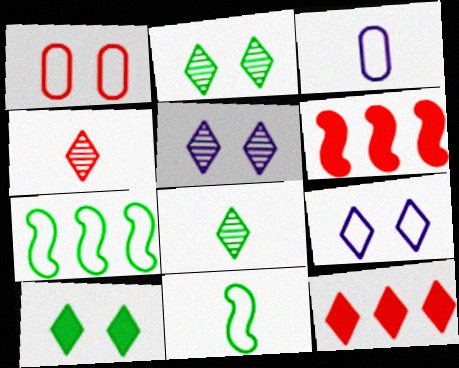[[1, 4, 6], 
[2, 3, 6], 
[8, 9, 12]]